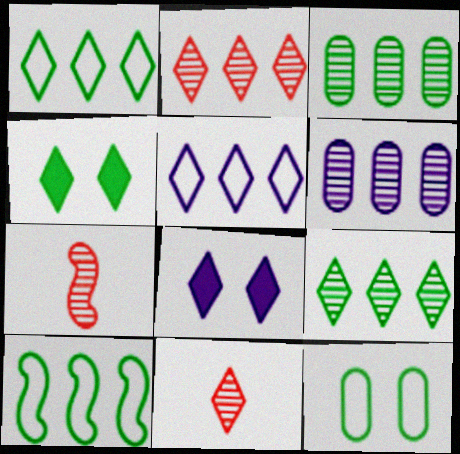[[1, 8, 11], 
[4, 5, 11]]